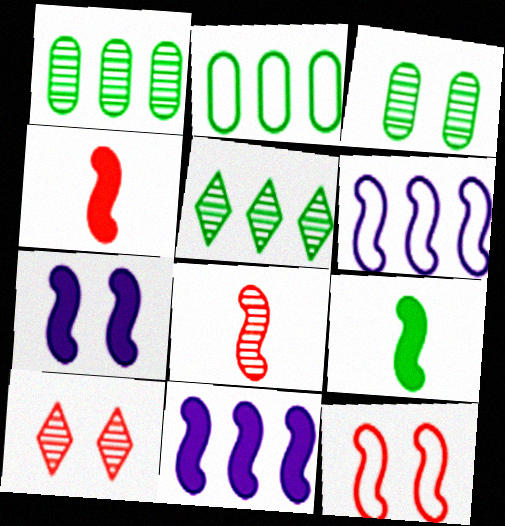[]